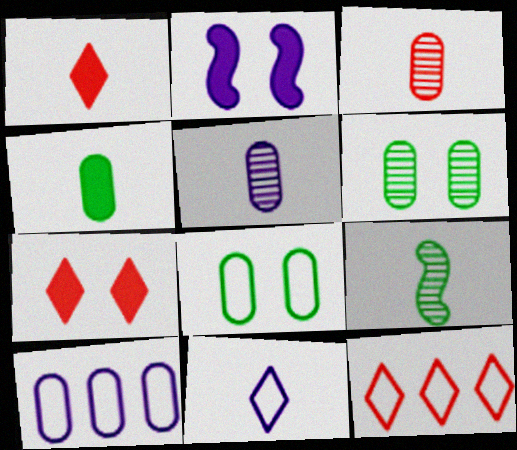[[7, 9, 10]]